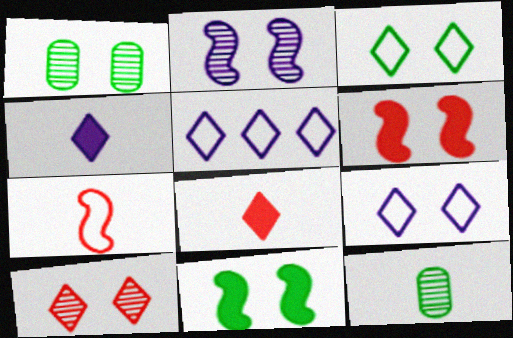[[1, 2, 10], 
[1, 3, 11], 
[1, 6, 9], 
[4, 7, 12], 
[5, 6, 12]]